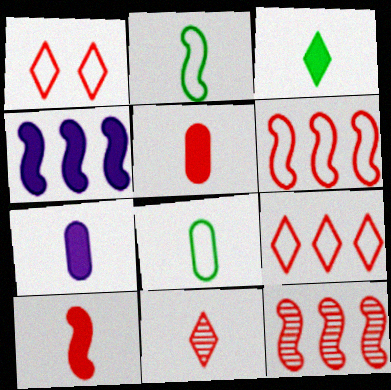[[1, 5, 12], 
[2, 7, 11], 
[3, 7, 10]]